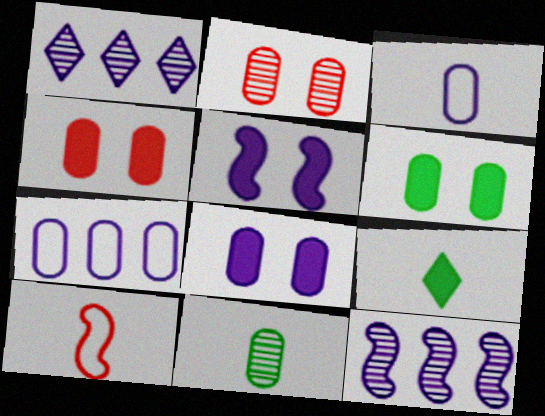[[1, 3, 5], 
[1, 6, 10], 
[4, 6, 8], 
[4, 7, 11]]